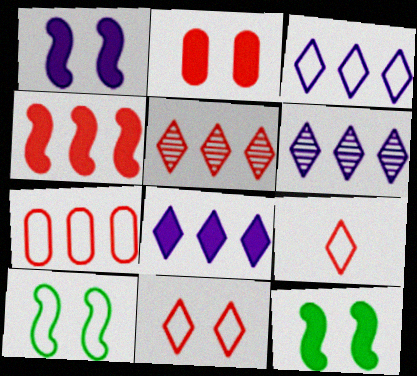[[3, 6, 8], 
[4, 5, 7]]